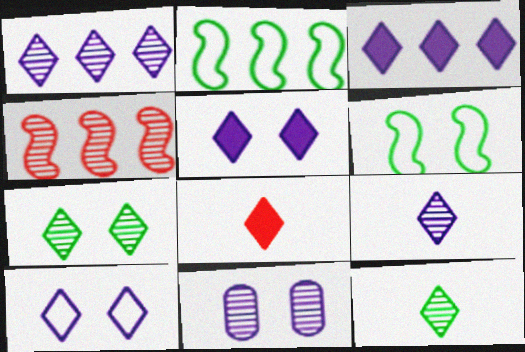[[2, 8, 11], 
[3, 9, 10], 
[4, 11, 12]]